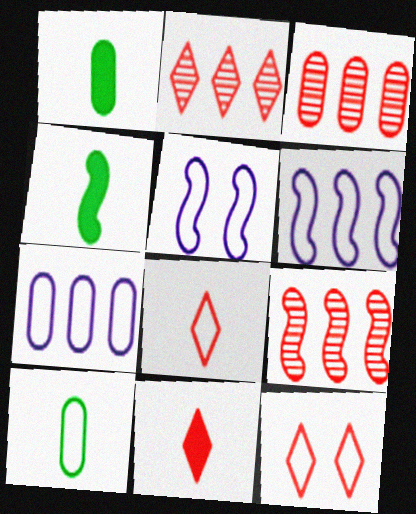[[1, 2, 5], 
[2, 3, 9], 
[2, 11, 12], 
[4, 5, 9], 
[6, 10, 12]]